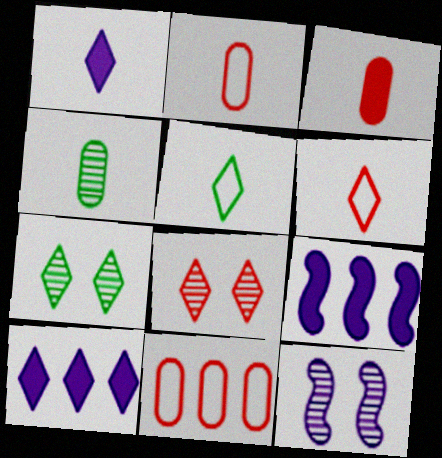[[2, 7, 9], 
[5, 8, 10], 
[6, 7, 10]]